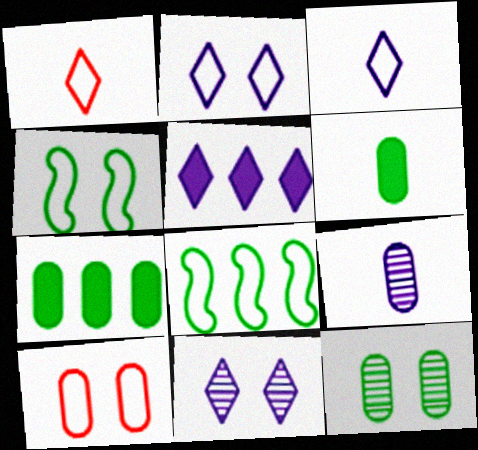[[2, 4, 10], 
[3, 5, 11], 
[3, 8, 10], 
[7, 9, 10]]